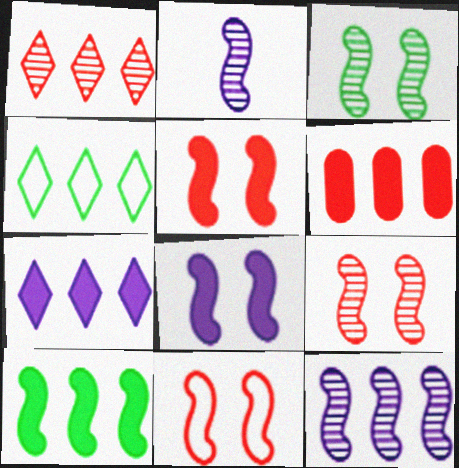[[1, 4, 7], 
[2, 10, 11], 
[3, 8, 11], 
[4, 6, 12], 
[5, 9, 11], 
[6, 7, 10]]